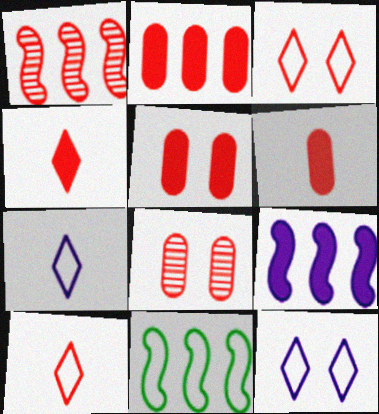[[1, 3, 6], 
[1, 5, 10], 
[1, 9, 11], 
[2, 5, 6]]